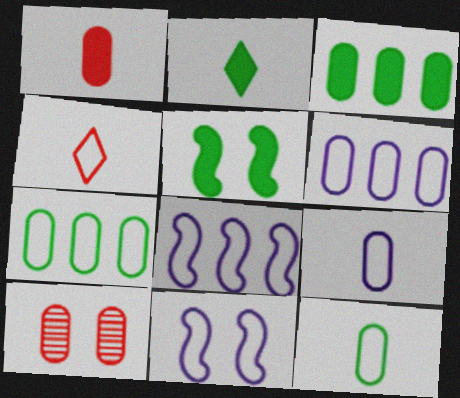[[2, 3, 5], 
[2, 8, 10], 
[3, 9, 10], 
[4, 7, 11]]